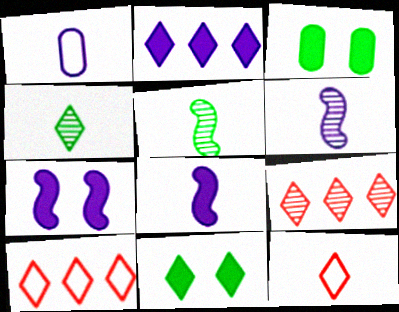[[3, 6, 10]]